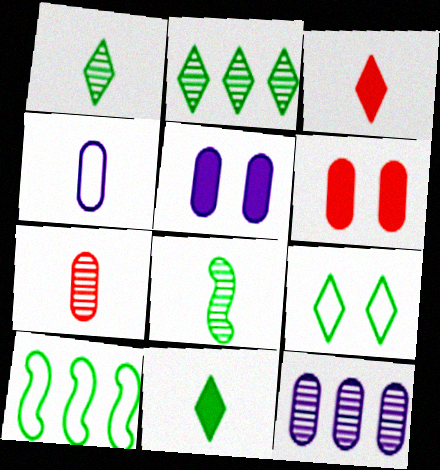[[2, 9, 11], 
[3, 4, 8], 
[4, 5, 12]]